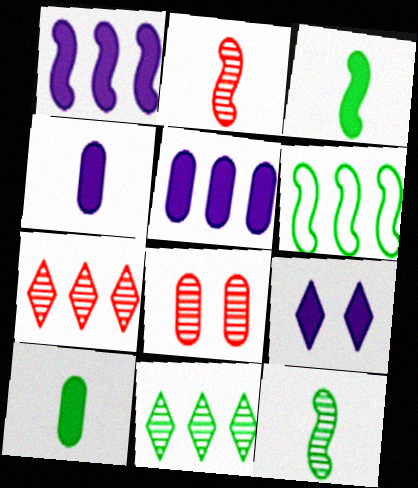[[1, 4, 9], 
[2, 7, 8], 
[5, 6, 7]]